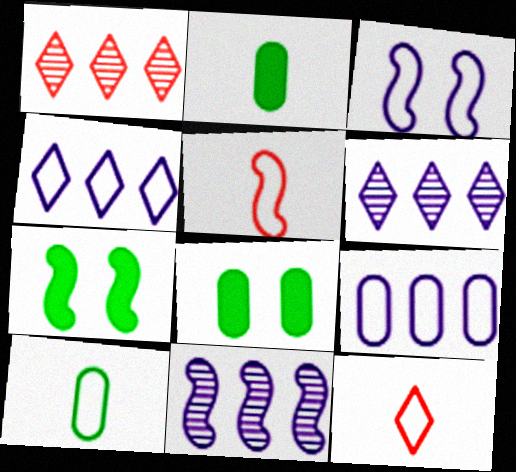[[1, 2, 3], 
[5, 6, 8], 
[5, 7, 11], 
[8, 11, 12]]